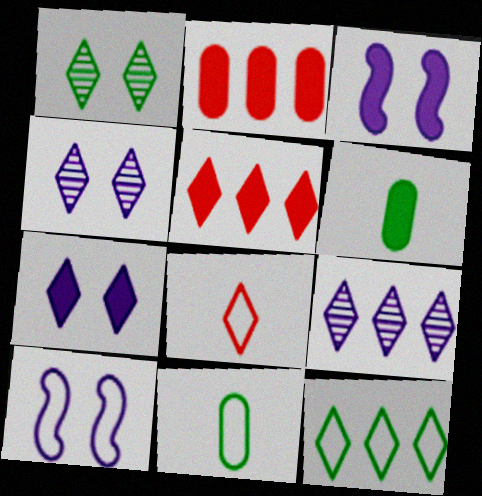[[3, 5, 6], 
[5, 9, 12]]